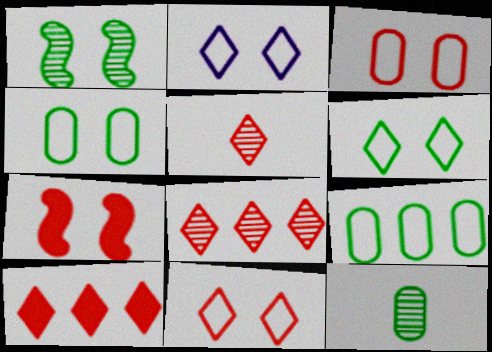[[2, 6, 11], 
[5, 10, 11]]